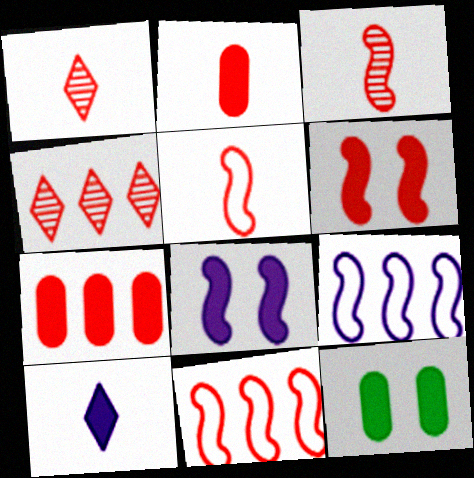[[1, 2, 5], 
[1, 9, 12], 
[3, 6, 11], 
[4, 7, 11]]